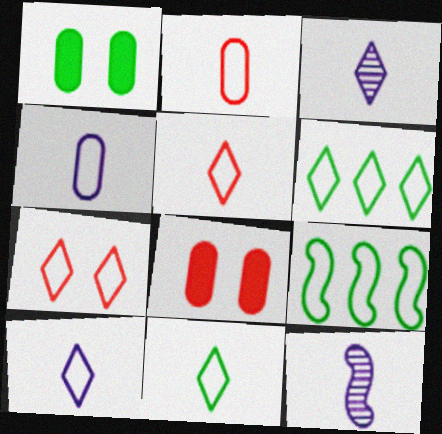[[3, 8, 9], 
[4, 7, 9], 
[5, 10, 11], 
[6, 7, 10], 
[6, 8, 12]]